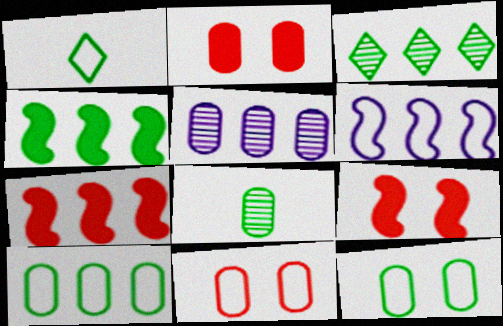[[1, 5, 9], 
[1, 6, 11], 
[3, 4, 10]]